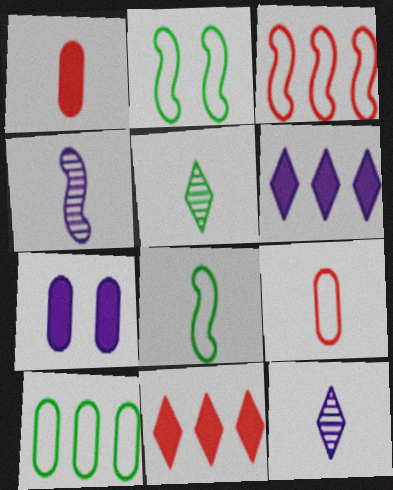[[1, 8, 12], 
[3, 5, 7]]